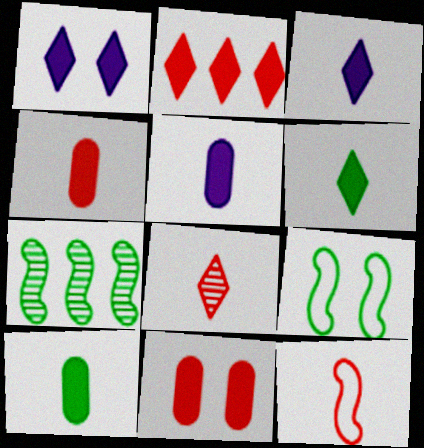[[1, 2, 6], 
[4, 5, 10], 
[4, 8, 12]]